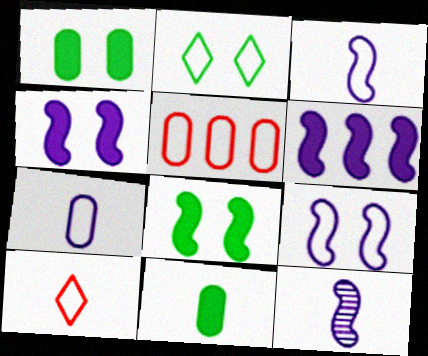[[2, 3, 5], 
[6, 9, 12], 
[10, 11, 12]]